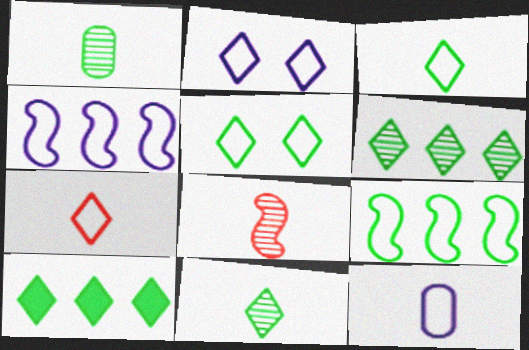[[2, 4, 12], 
[5, 10, 11]]